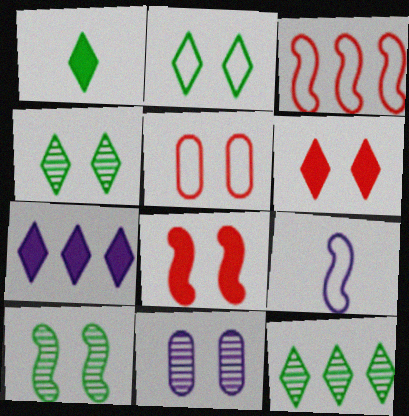[[1, 2, 12], 
[1, 3, 11], 
[1, 6, 7], 
[2, 8, 11], 
[7, 9, 11]]